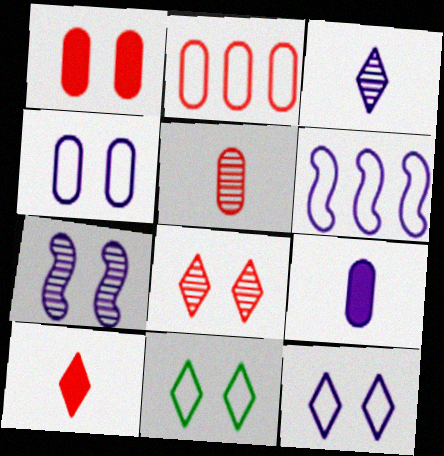[[1, 2, 5], 
[1, 7, 11]]